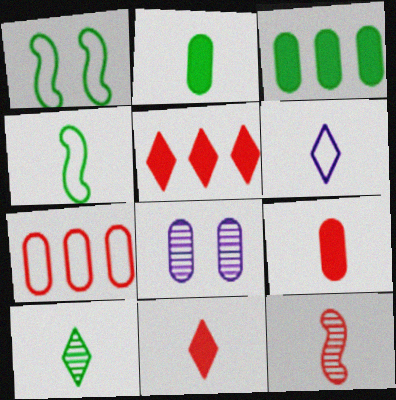[[1, 3, 10], 
[1, 6, 7], 
[2, 4, 10], 
[2, 6, 12], 
[2, 7, 8], 
[4, 5, 8], 
[6, 10, 11]]